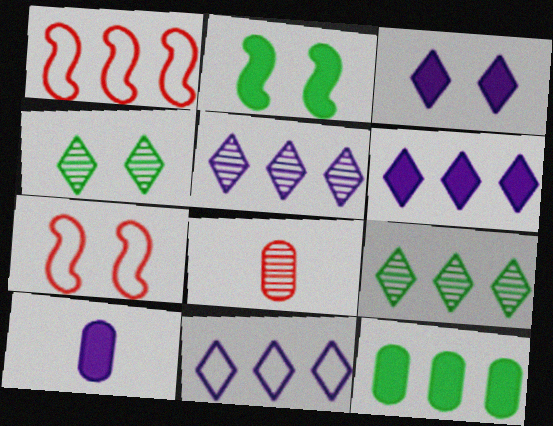[[1, 4, 10], 
[1, 5, 12], 
[2, 8, 11], 
[5, 6, 11], 
[7, 9, 10]]